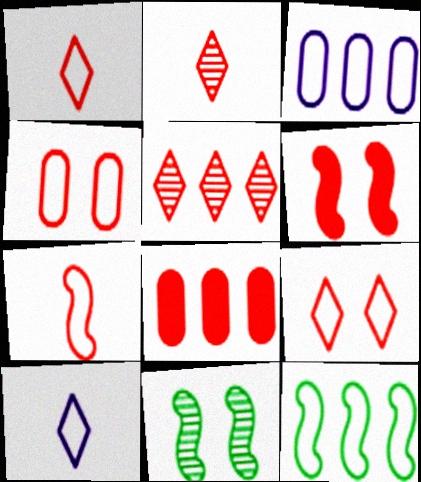[[4, 10, 12], 
[8, 10, 11]]